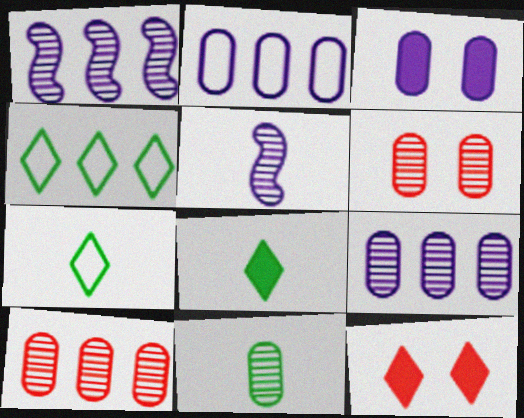[[6, 9, 11]]